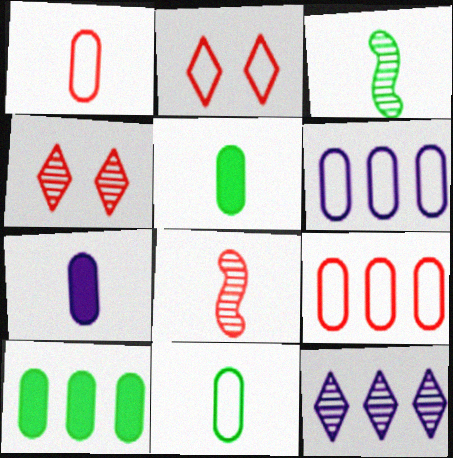[]